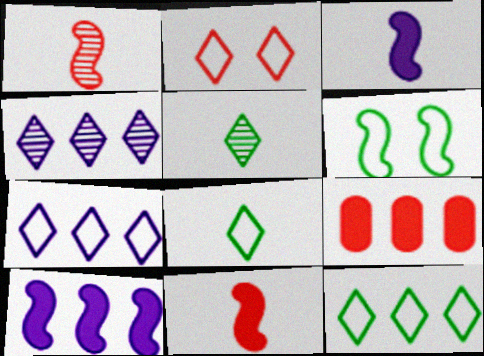[[1, 2, 9], 
[1, 6, 10], 
[2, 7, 8]]